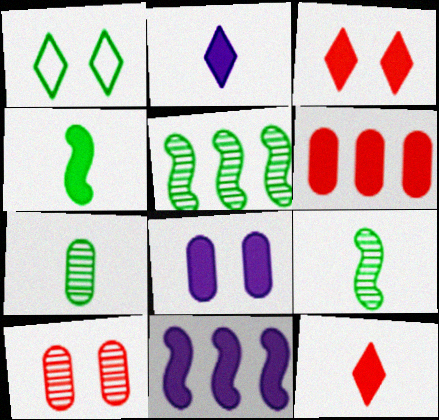[[2, 8, 11]]